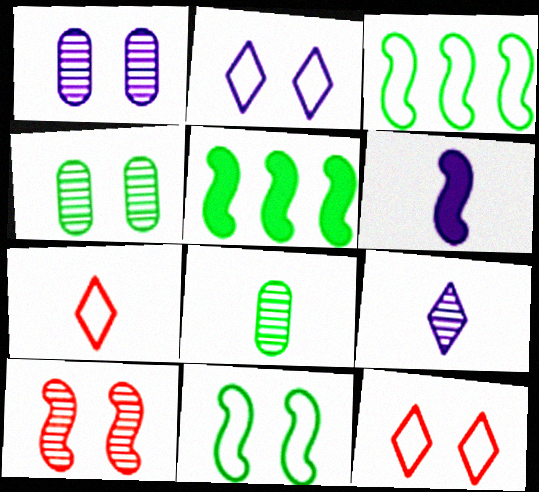[[1, 5, 7], 
[3, 6, 10], 
[6, 7, 8]]